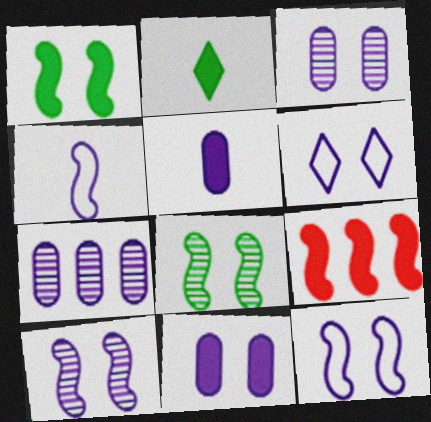[[2, 9, 11], 
[4, 8, 9], 
[6, 10, 11]]